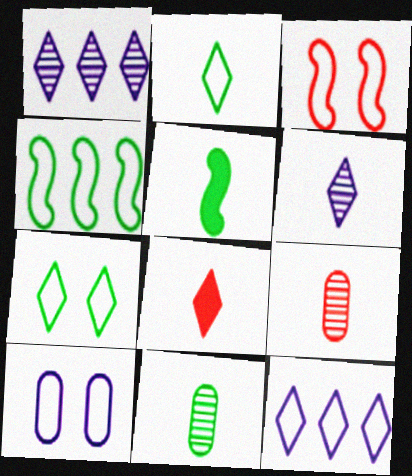[[1, 7, 8], 
[2, 5, 11], 
[2, 6, 8], 
[3, 7, 10]]